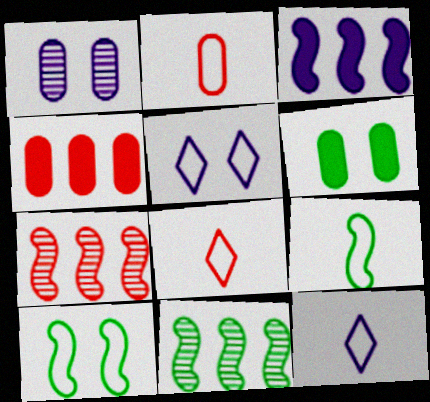[[1, 3, 12], 
[2, 9, 12], 
[6, 7, 12]]